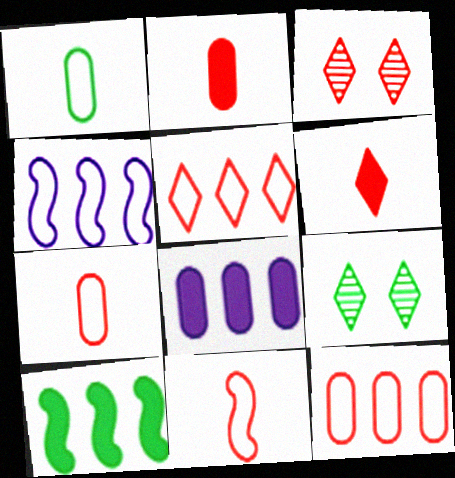[[1, 9, 10], 
[2, 4, 9], 
[3, 5, 6], 
[8, 9, 11]]